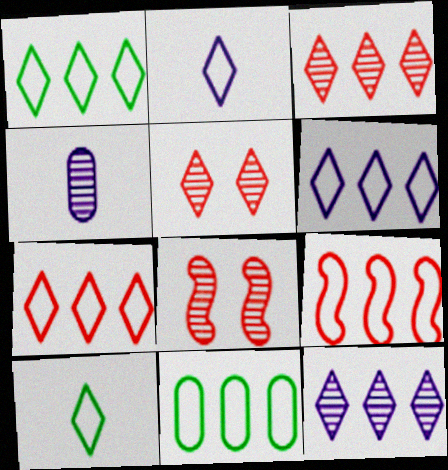[[1, 6, 7], 
[6, 9, 11]]